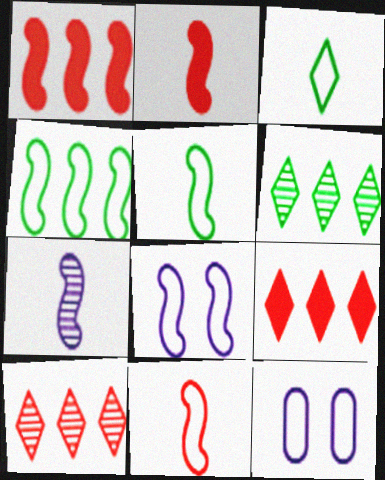[[2, 5, 7], 
[2, 6, 12], 
[4, 8, 11]]